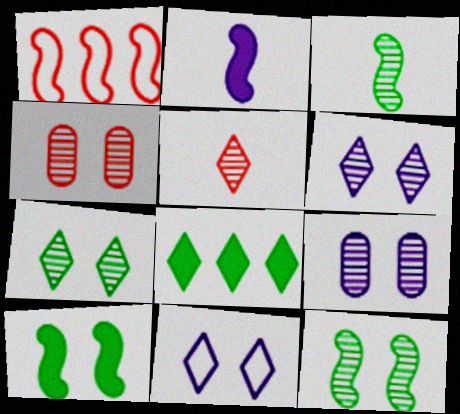[[1, 2, 12], 
[4, 6, 12], 
[4, 10, 11], 
[5, 8, 11]]